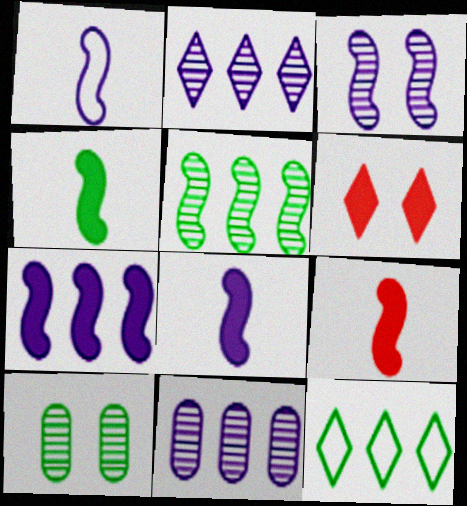[[1, 3, 7], 
[4, 8, 9], 
[4, 10, 12]]